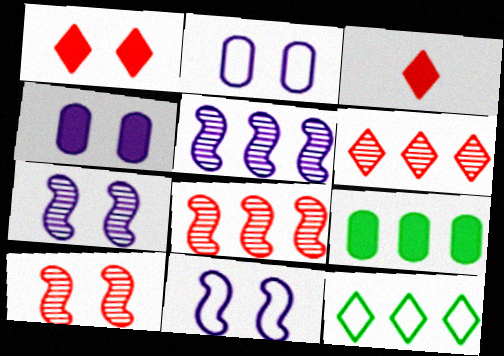[]